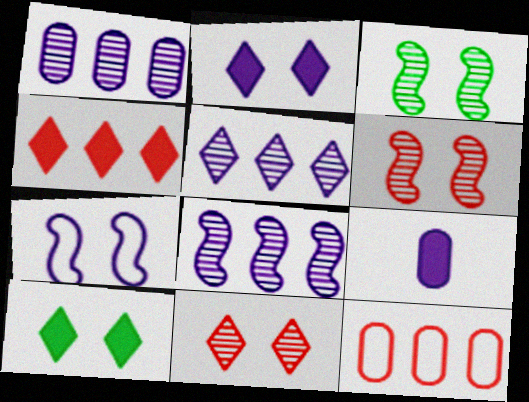[[1, 5, 8], 
[5, 7, 9]]